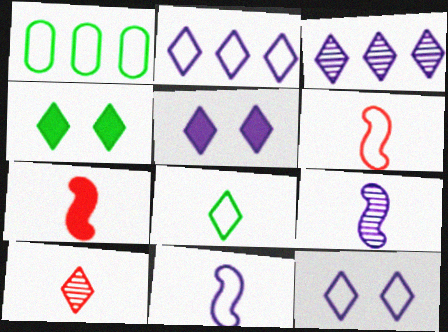[[1, 6, 12], 
[2, 4, 10]]